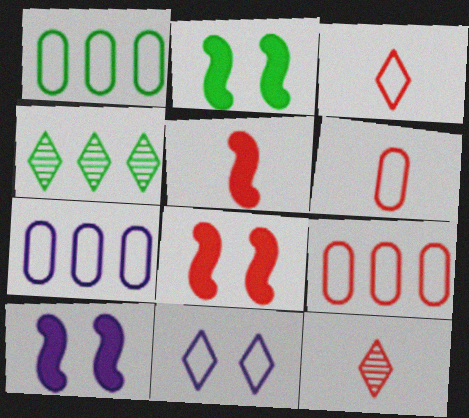[[1, 7, 9], 
[1, 10, 12], 
[2, 7, 12], 
[2, 8, 10], 
[4, 6, 10], 
[5, 6, 12], 
[8, 9, 12]]